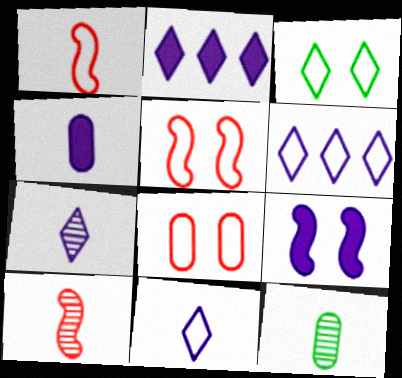[[2, 4, 9], 
[2, 5, 12], 
[7, 10, 12]]